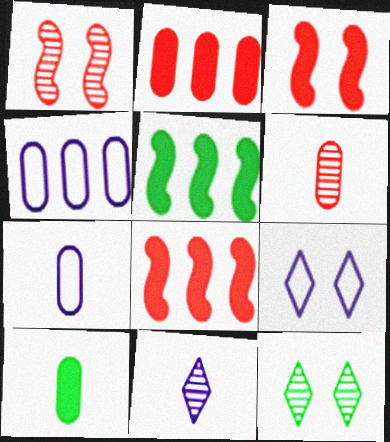[[5, 6, 9], 
[6, 7, 10], 
[7, 8, 12]]